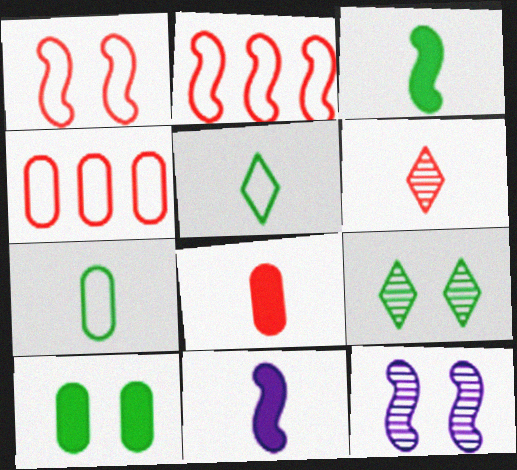[[2, 3, 12], 
[4, 9, 11], 
[6, 7, 11]]